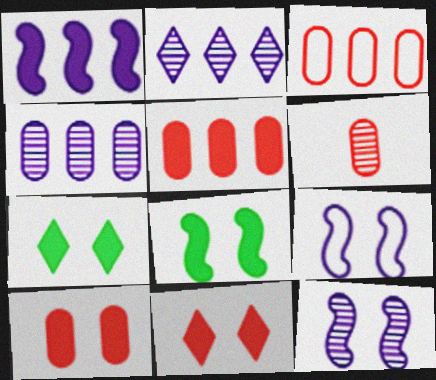[[3, 6, 10]]